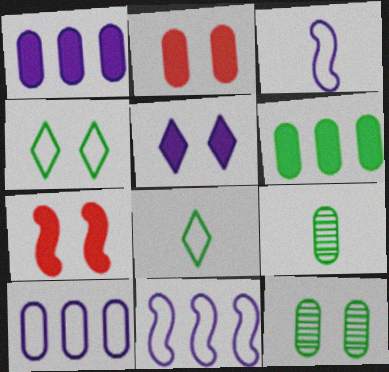[[2, 9, 10]]